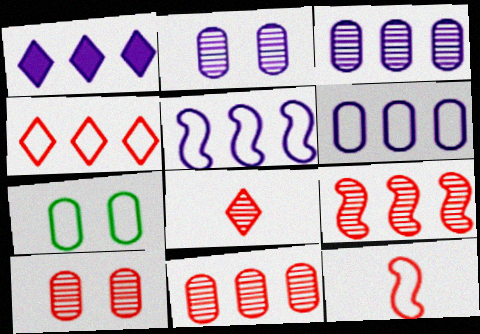[[1, 3, 5], 
[8, 9, 10]]